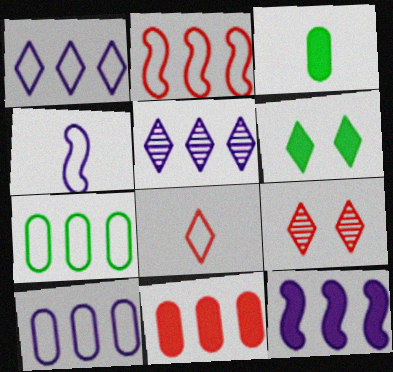[[1, 2, 7], 
[5, 6, 8], 
[5, 10, 12]]